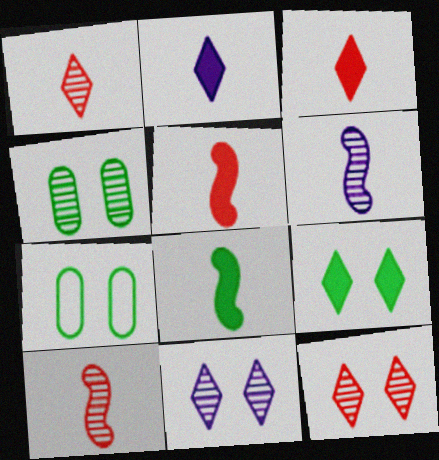[]